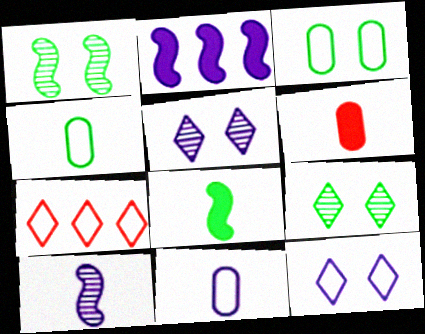[[2, 5, 11]]